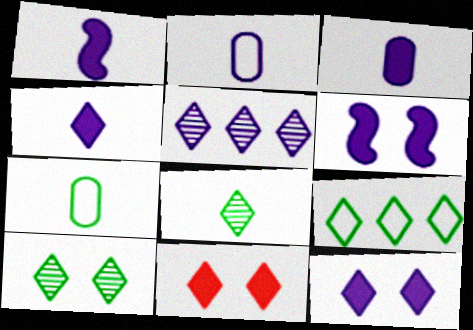[[1, 3, 4], 
[2, 5, 6]]